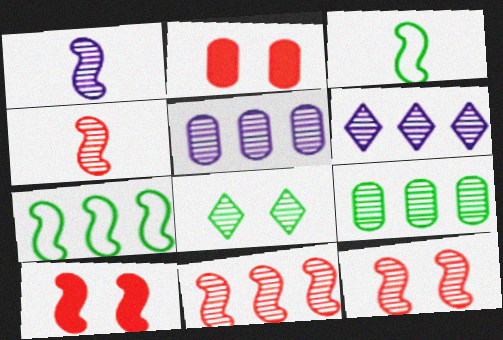[[1, 7, 10], 
[2, 3, 6], 
[4, 5, 8], 
[4, 11, 12], 
[6, 9, 11]]